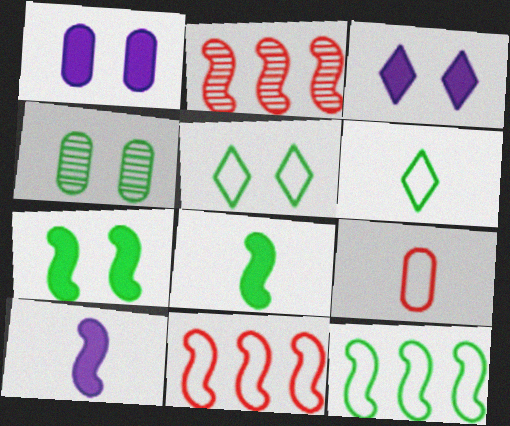[[1, 2, 6], 
[4, 5, 7]]